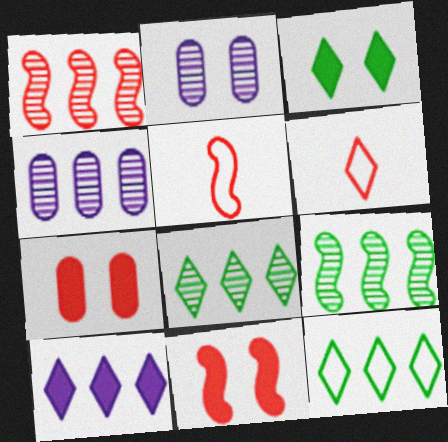[[1, 4, 8], 
[1, 5, 11], 
[1, 6, 7], 
[3, 4, 5]]